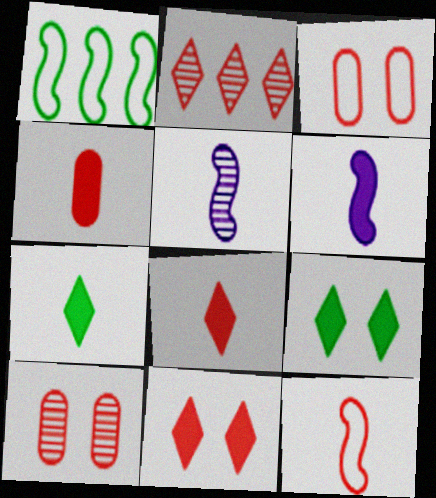[[4, 6, 7]]